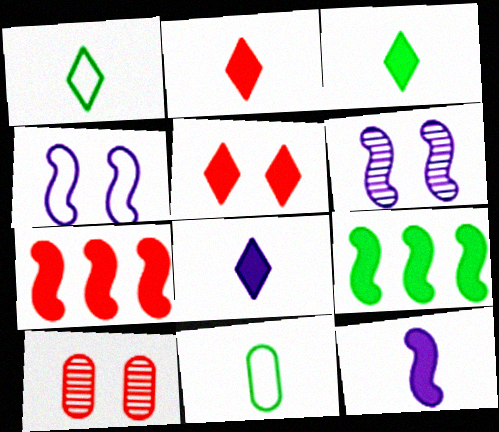[[2, 3, 8]]